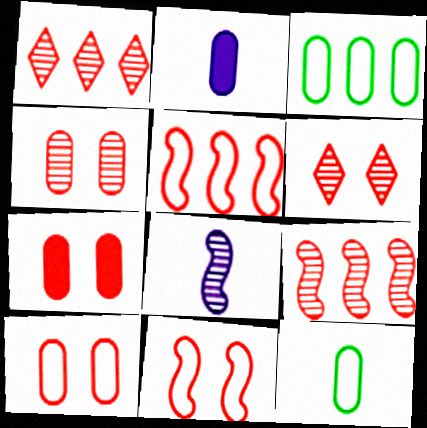[[2, 3, 4], 
[4, 7, 10], 
[6, 7, 11]]